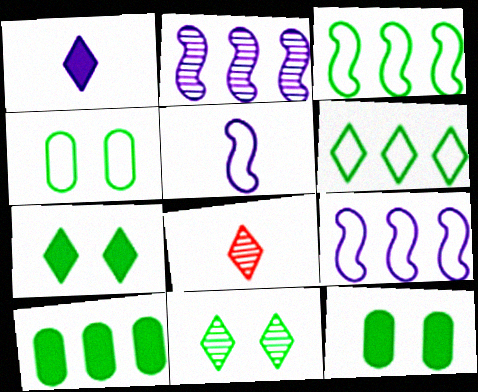[[8, 9, 12]]